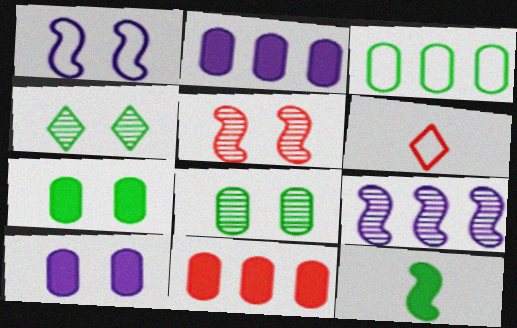[[1, 3, 6], 
[3, 4, 12], 
[5, 6, 11], 
[6, 7, 9]]